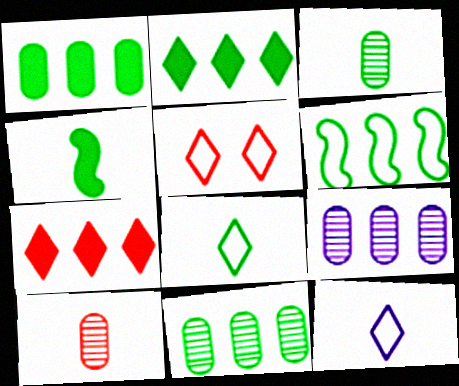[[2, 6, 11], 
[3, 4, 8], 
[4, 5, 9], 
[4, 10, 12], 
[6, 7, 9]]